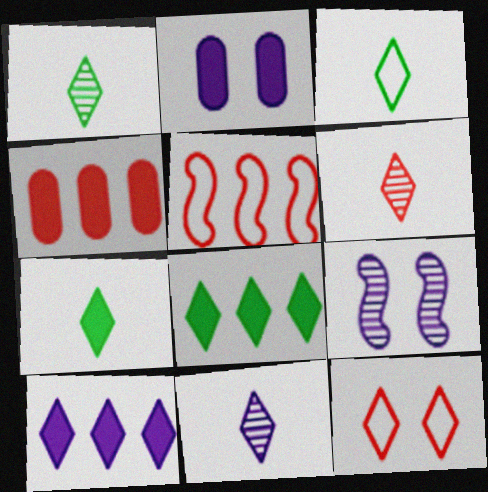[[1, 2, 5], 
[1, 3, 7], 
[1, 6, 11], 
[1, 10, 12], 
[3, 4, 9], 
[8, 11, 12]]